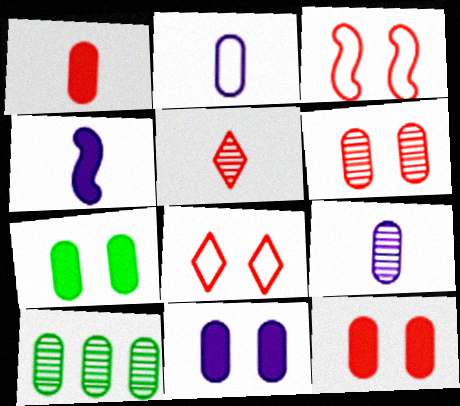[[2, 10, 12], 
[4, 8, 10], 
[6, 9, 10], 
[7, 11, 12]]